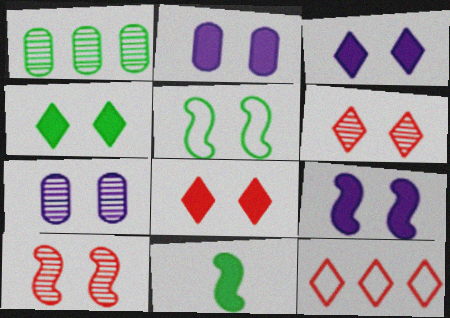[[2, 3, 9], 
[2, 5, 6], 
[3, 4, 8], 
[5, 7, 8], 
[5, 9, 10], 
[7, 11, 12]]